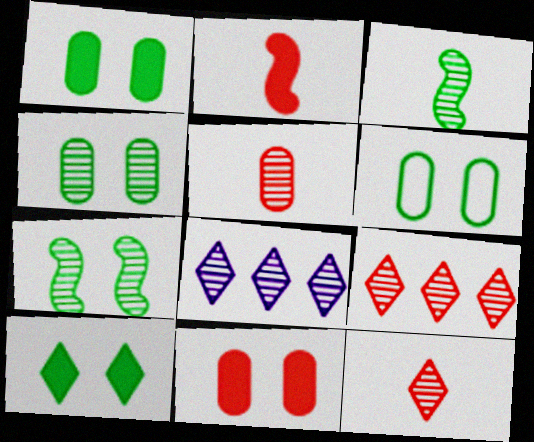[[1, 4, 6], 
[2, 6, 8], 
[5, 7, 8], 
[6, 7, 10]]